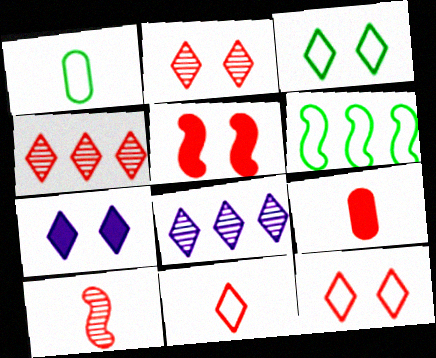[[1, 3, 6], 
[1, 5, 8], 
[2, 3, 7], 
[9, 10, 11]]